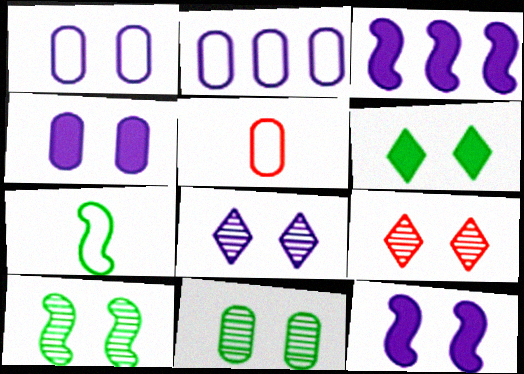[[1, 8, 12]]